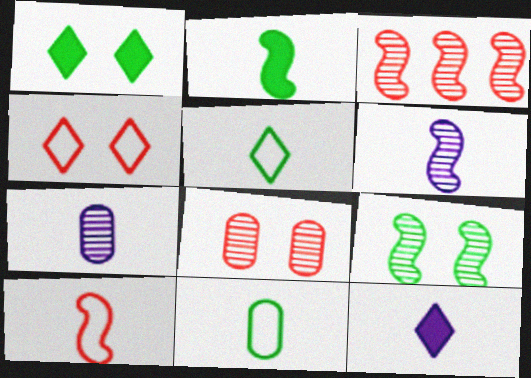[[2, 6, 10], 
[3, 6, 9]]